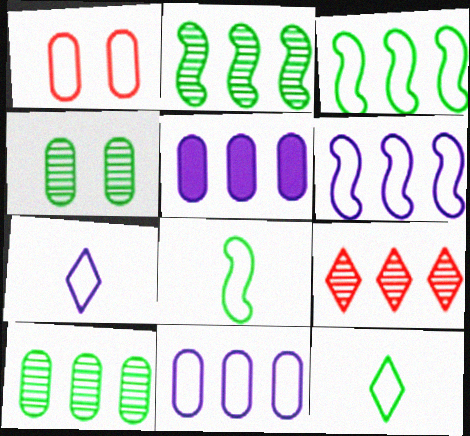[[1, 3, 7], 
[1, 6, 12], 
[3, 5, 9]]